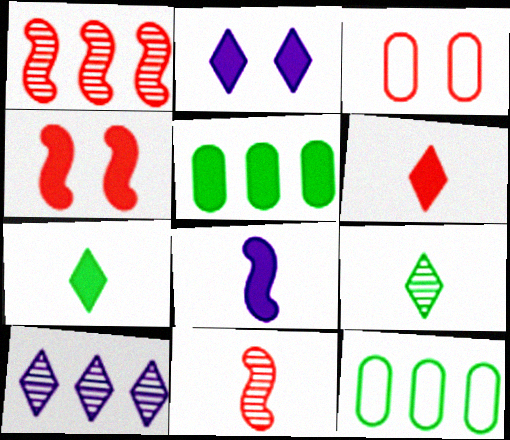[[1, 3, 6], 
[2, 11, 12]]